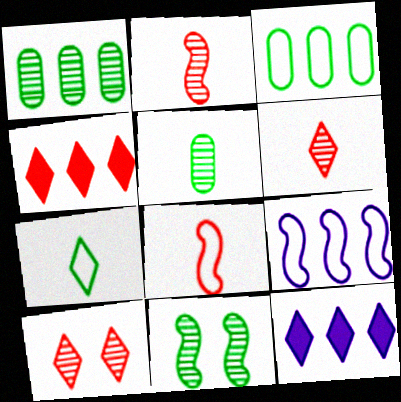[[1, 4, 9], 
[7, 10, 12]]